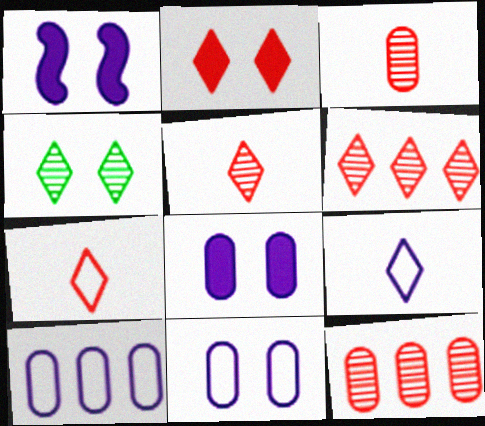[[2, 6, 7]]